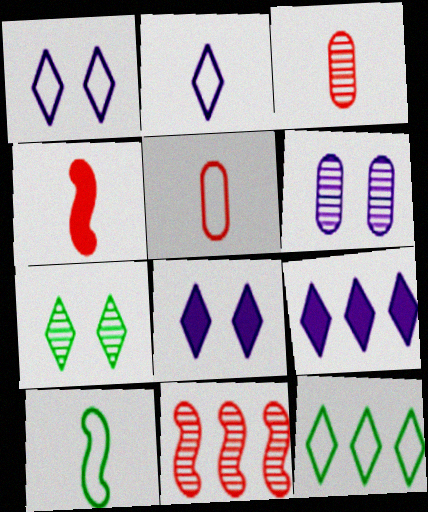[[2, 5, 10], 
[4, 6, 12]]